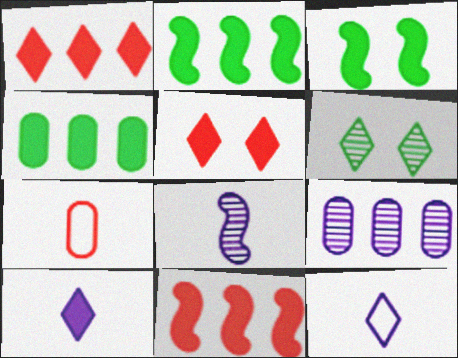[[1, 6, 12]]